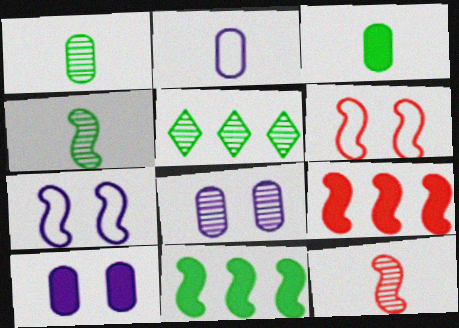[[4, 7, 9], 
[5, 8, 12], 
[6, 9, 12], 
[7, 11, 12]]